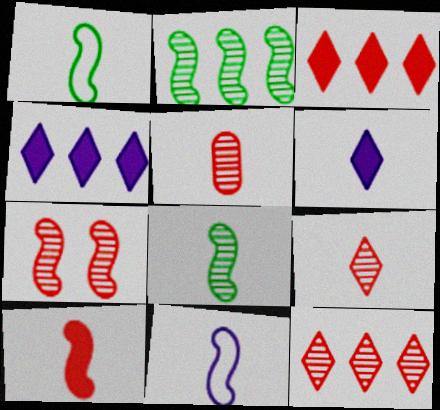[[1, 5, 6], 
[5, 7, 12], 
[8, 10, 11]]